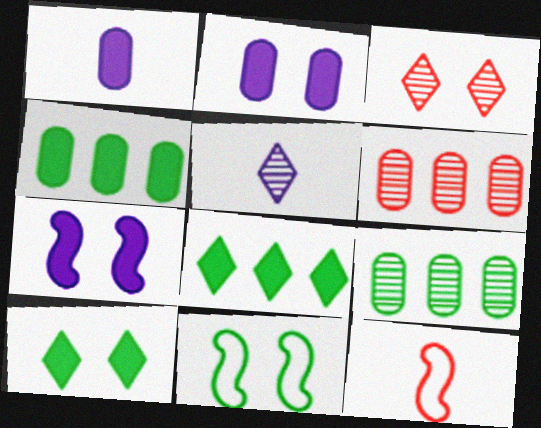[[2, 3, 11]]